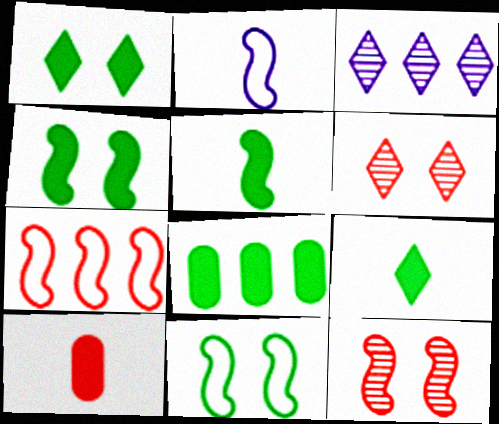[[1, 5, 8], 
[2, 6, 8], 
[2, 7, 11], 
[3, 7, 8], 
[3, 10, 11], 
[4, 8, 9], 
[6, 7, 10]]